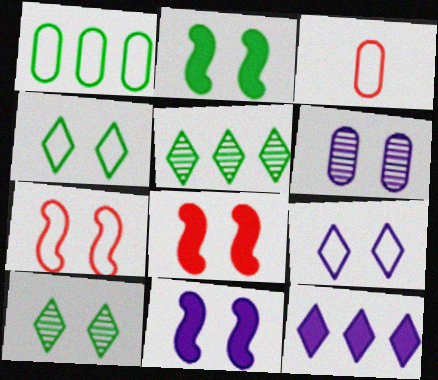[[2, 8, 11], 
[3, 5, 11], 
[4, 6, 8], 
[6, 9, 11]]